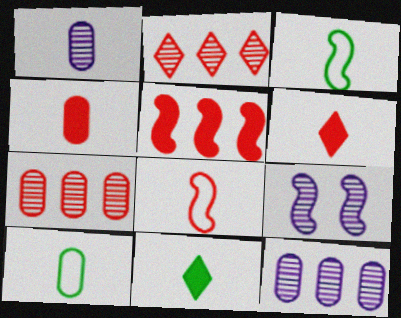[[1, 3, 6], 
[1, 4, 10], 
[1, 8, 11], 
[3, 5, 9]]